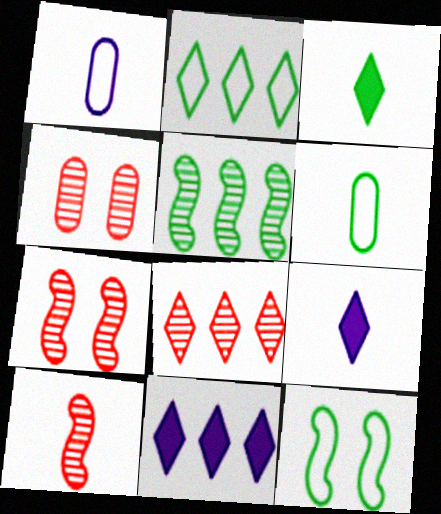[[1, 3, 10], 
[2, 6, 12], 
[2, 8, 11], 
[4, 8, 10], 
[6, 7, 11], 
[6, 9, 10]]